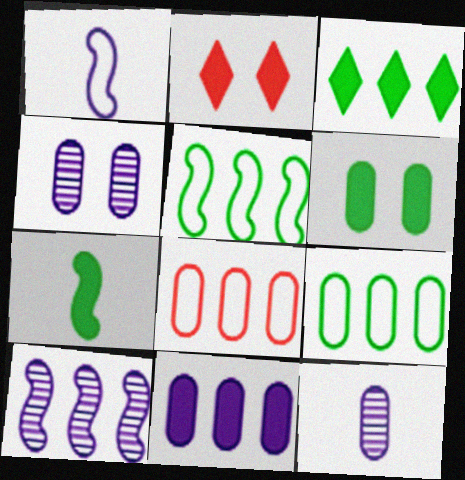[[2, 5, 12], 
[2, 7, 11], 
[3, 6, 7], 
[3, 8, 10], 
[6, 8, 12]]